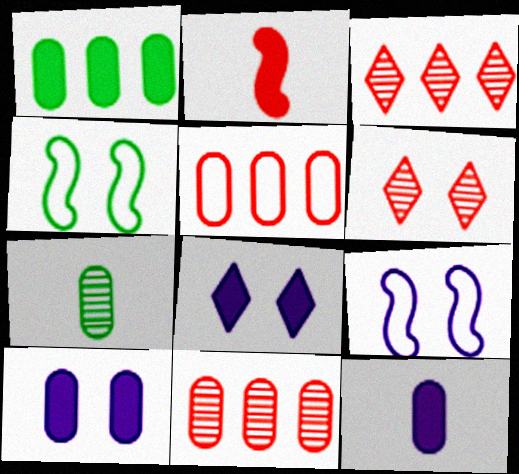[[1, 2, 8], 
[2, 5, 6], 
[3, 4, 12], 
[4, 6, 10], 
[5, 7, 10]]